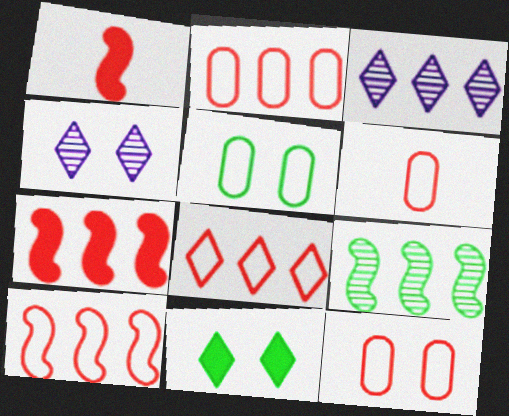[[1, 3, 5], 
[2, 6, 12], 
[2, 8, 10]]